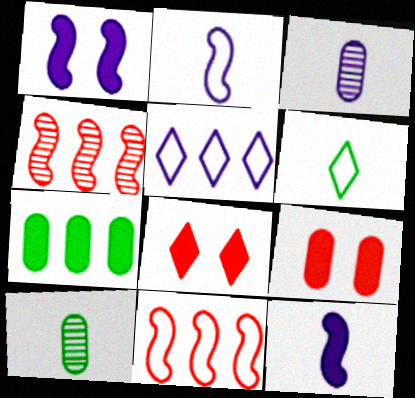[[1, 3, 5], 
[4, 5, 7], 
[7, 8, 12]]